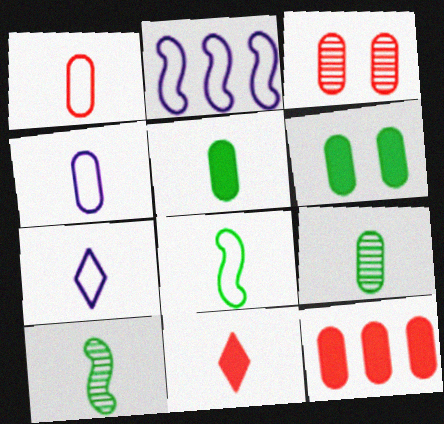[[1, 3, 12], 
[1, 7, 8], 
[4, 10, 11]]